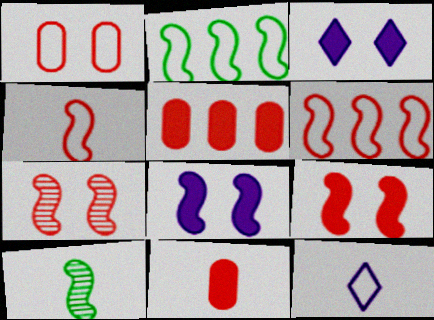[[1, 2, 12], 
[6, 8, 10], 
[10, 11, 12]]